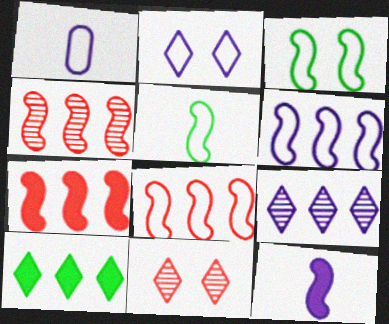[[1, 2, 6], 
[3, 4, 12], 
[4, 7, 8]]